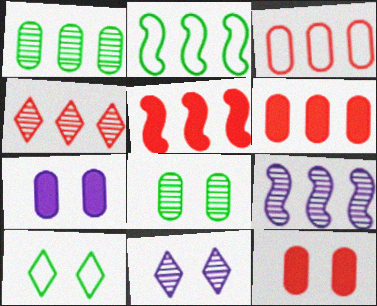[[1, 4, 9], 
[2, 5, 9], 
[3, 4, 5]]